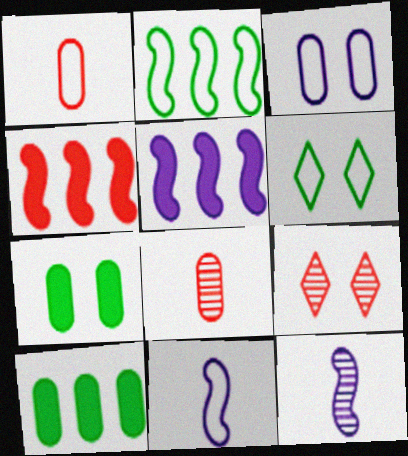[[1, 4, 9], 
[3, 8, 10], 
[5, 6, 8], 
[9, 10, 11]]